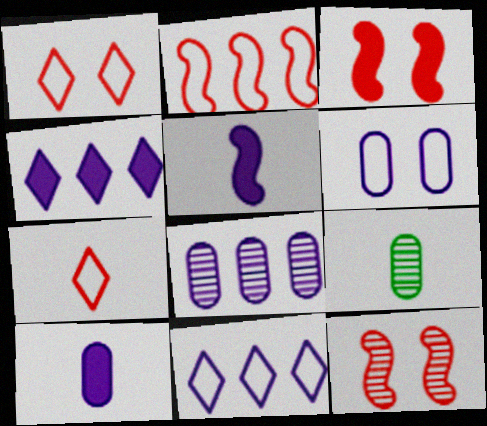[[3, 9, 11], 
[5, 7, 9], 
[6, 8, 10]]